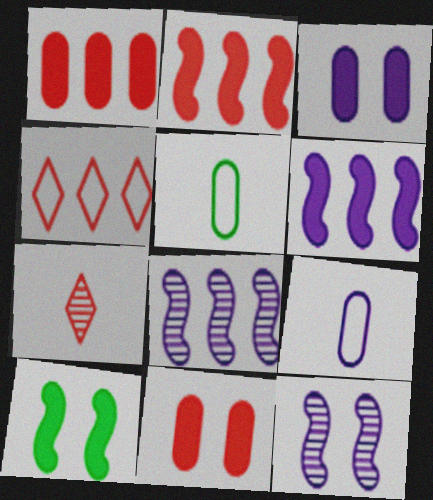[]